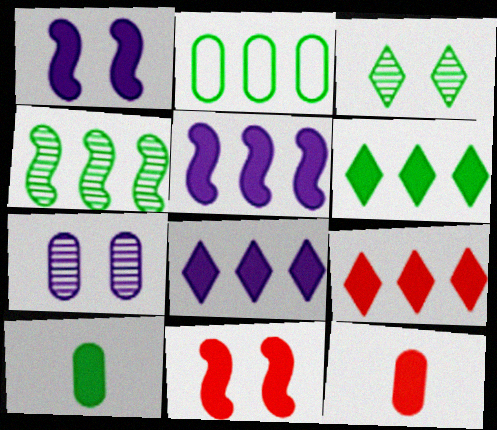[[1, 6, 12], 
[1, 9, 10], 
[2, 4, 6], 
[2, 7, 12], 
[6, 8, 9], 
[8, 10, 11], 
[9, 11, 12]]